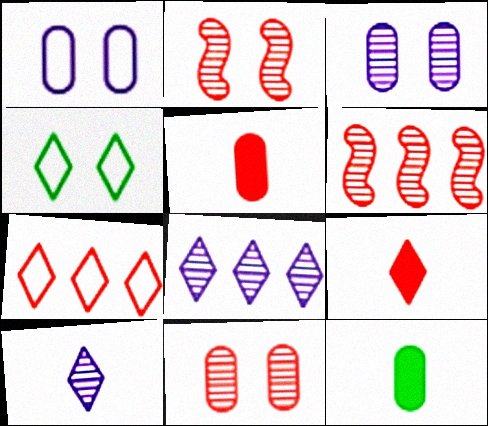[[2, 5, 7], 
[4, 8, 9]]